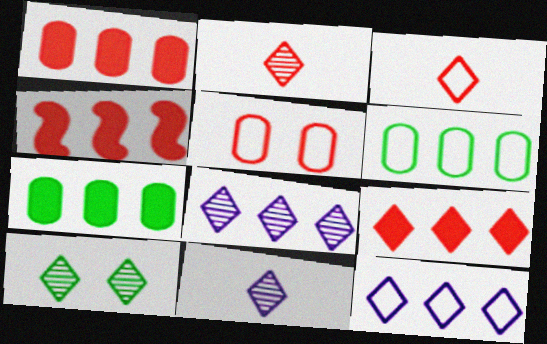[[1, 4, 9], 
[2, 4, 5], 
[2, 8, 10], 
[4, 6, 8]]